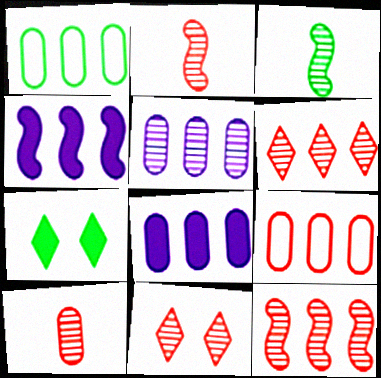[[1, 3, 7], 
[1, 4, 6], 
[3, 5, 11], 
[10, 11, 12]]